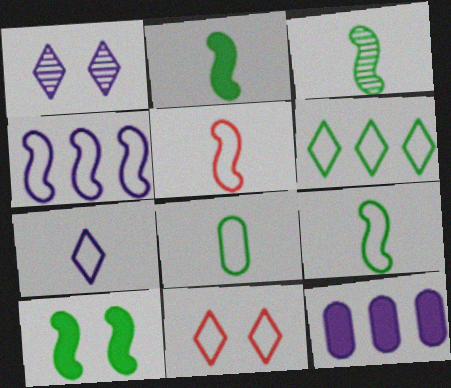[[2, 3, 9], 
[3, 11, 12], 
[4, 8, 11], 
[5, 7, 8], 
[6, 7, 11]]